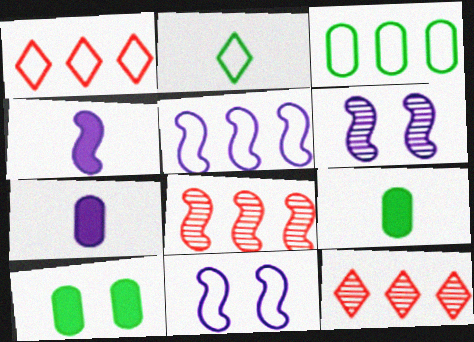[[1, 3, 5], 
[1, 6, 9], 
[4, 5, 6], 
[9, 11, 12]]